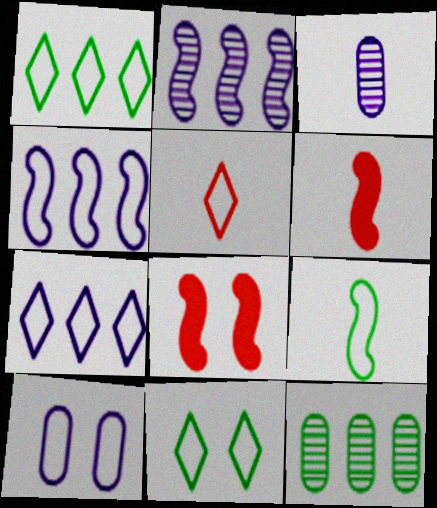[[1, 3, 8], 
[2, 8, 9], 
[5, 7, 11]]